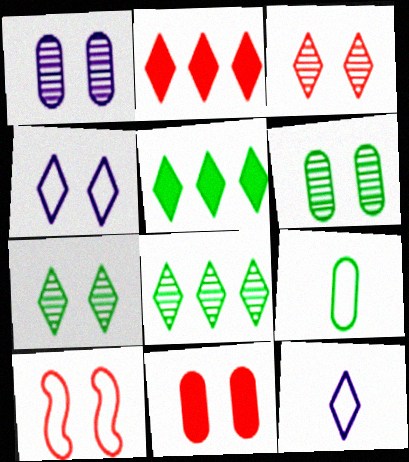[[2, 7, 12], 
[3, 5, 12], 
[3, 10, 11]]